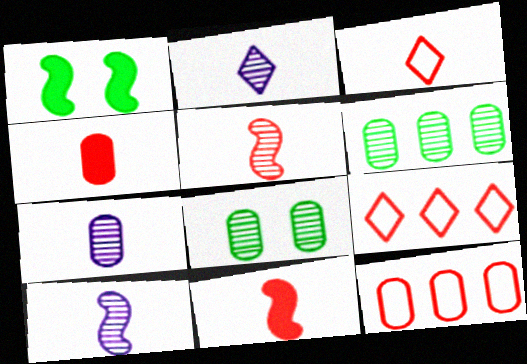[[1, 2, 12], 
[1, 7, 9], 
[2, 7, 10], 
[3, 4, 5]]